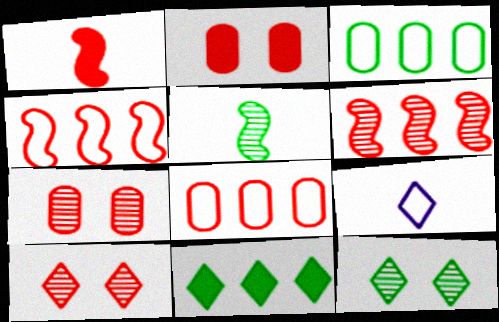[[1, 8, 10], 
[9, 10, 11]]